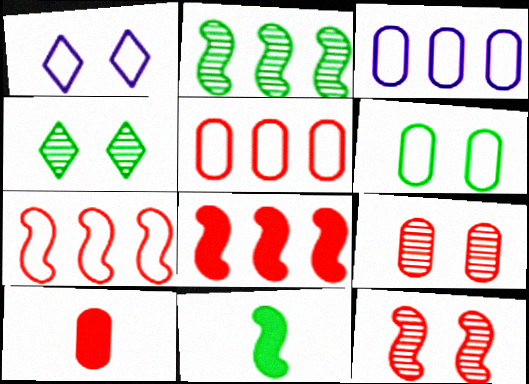[[1, 2, 10], 
[5, 9, 10]]